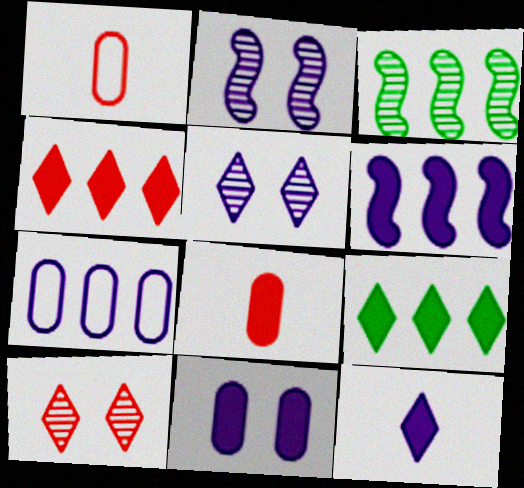[[1, 2, 9], 
[2, 7, 12], 
[3, 4, 7], 
[6, 11, 12]]